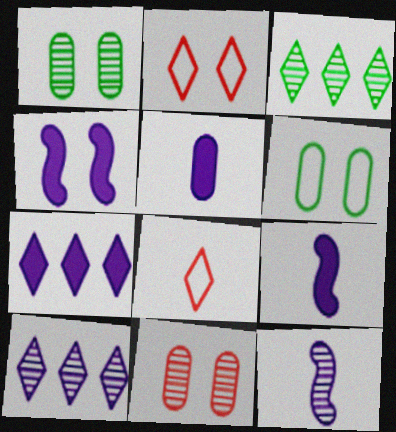[[1, 2, 4], 
[3, 11, 12], 
[4, 5, 7]]